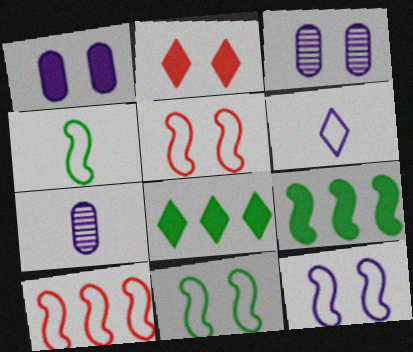[[2, 3, 11], 
[4, 10, 12], 
[5, 7, 8], 
[5, 11, 12]]